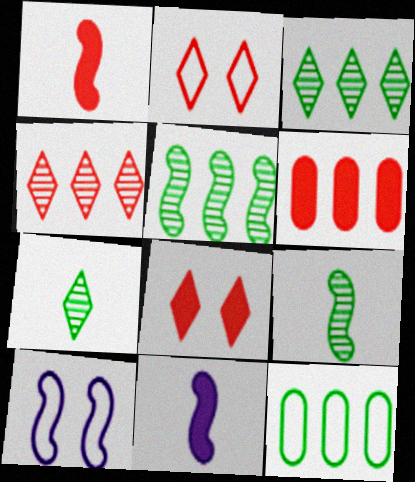[[1, 5, 10], 
[1, 6, 8], 
[6, 7, 10]]